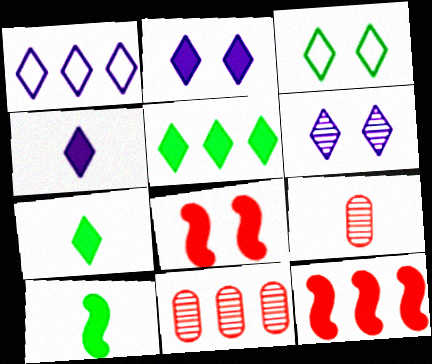[[1, 4, 6]]